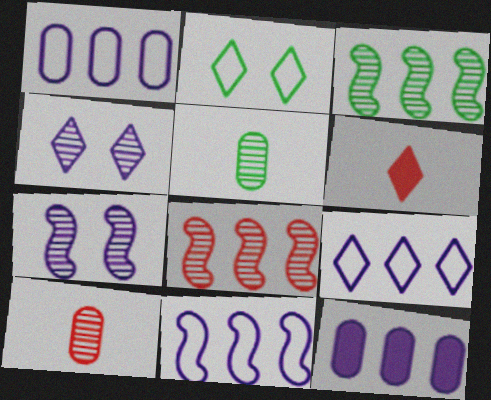[[1, 9, 11], 
[3, 4, 10], 
[4, 5, 8]]